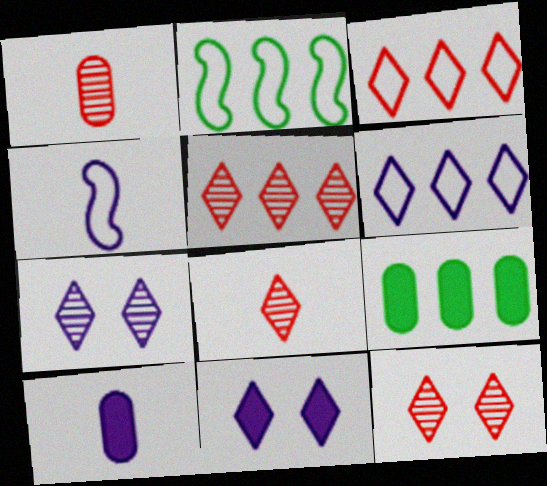[[1, 2, 11], 
[2, 10, 12], 
[4, 9, 12], 
[5, 8, 12]]